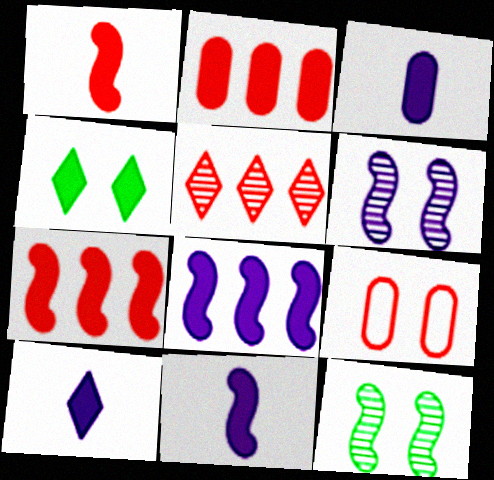[[1, 5, 9], 
[2, 4, 11], 
[3, 4, 7], 
[3, 10, 11], 
[4, 6, 9]]